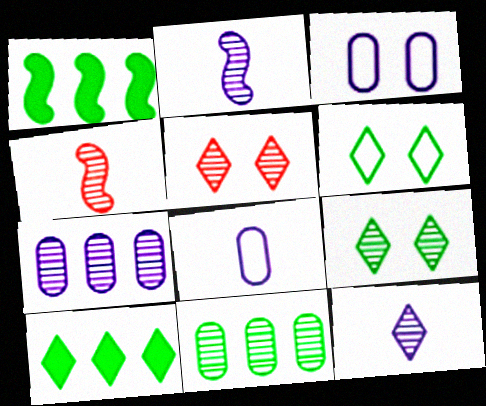[[1, 5, 8], 
[2, 5, 11], 
[3, 4, 10], 
[4, 7, 9]]